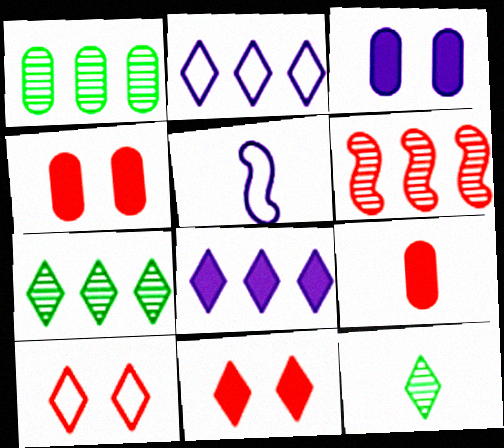[[1, 5, 11], 
[2, 11, 12], 
[4, 5, 7], 
[5, 9, 12], 
[6, 9, 10], 
[8, 10, 12]]